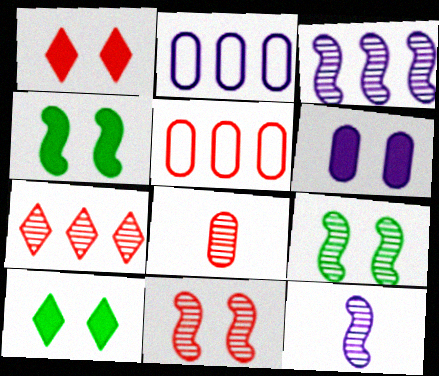[[1, 4, 6], 
[5, 10, 12], 
[7, 8, 11]]